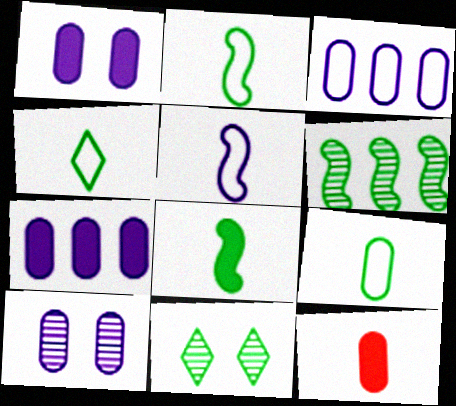[[2, 4, 9]]